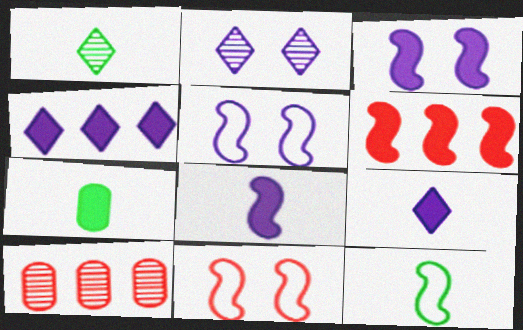[[1, 7, 12]]